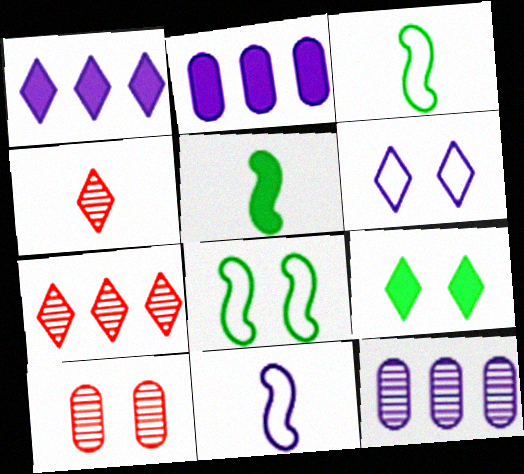[[1, 3, 10], 
[2, 4, 8]]